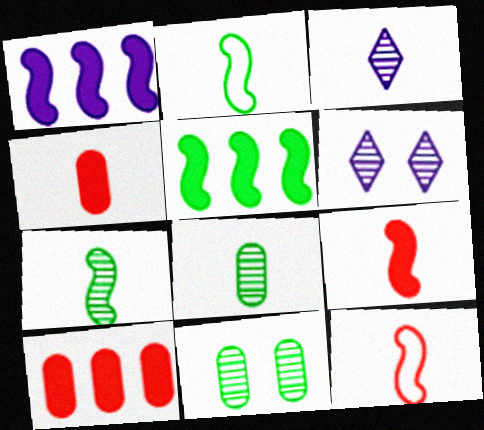[[2, 3, 4], 
[2, 6, 10]]